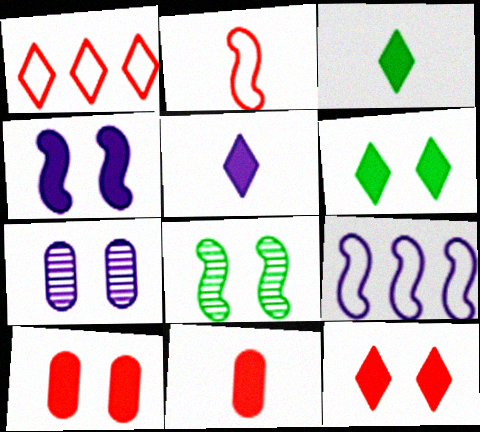[[4, 6, 10], 
[5, 7, 9]]